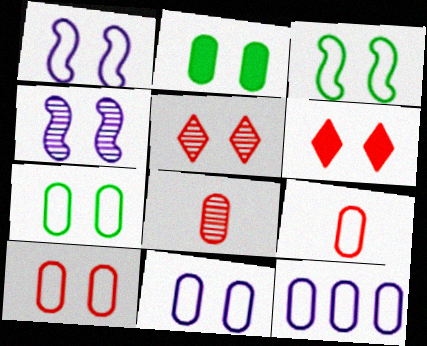[[1, 2, 5], 
[2, 8, 12], 
[4, 6, 7], 
[7, 9, 12], 
[7, 10, 11]]